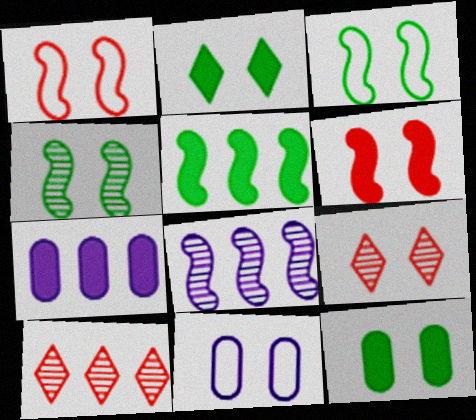[]